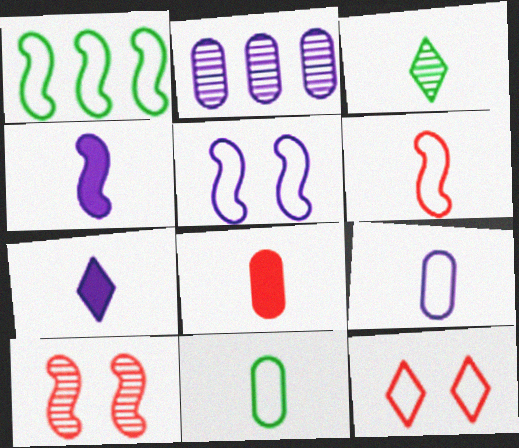[[1, 4, 10], 
[1, 5, 6], 
[1, 9, 12], 
[2, 3, 10], 
[2, 5, 7]]